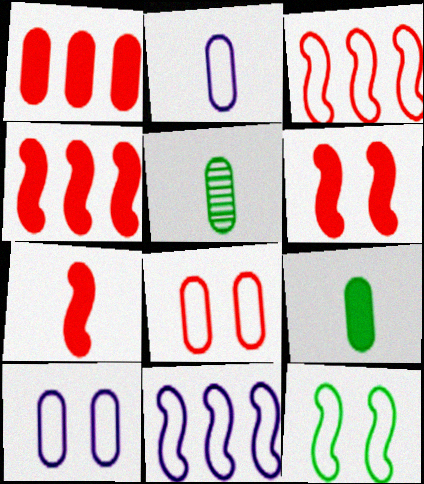[[1, 5, 10], 
[4, 6, 7]]